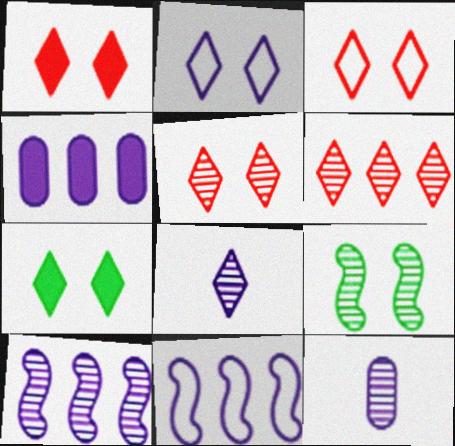[[1, 3, 5], 
[2, 5, 7], 
[6, 9, 12]]